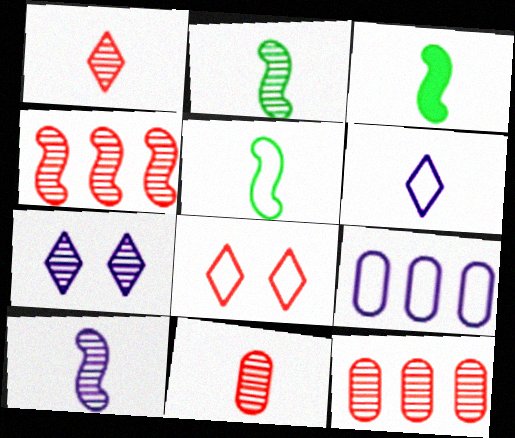[[2, 3, 5], 
[2, 7, 12], 
[3, 6, 11], 
[5, 8, 9]]